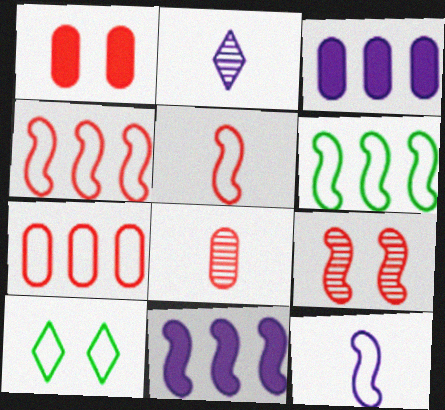[[1, 2, 6], 
[1, 7, 8], 
[7, 10, 12], 
[8, 10, 11]]